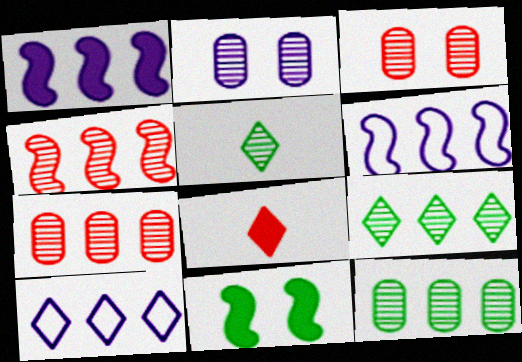[[2, 4, 5]]